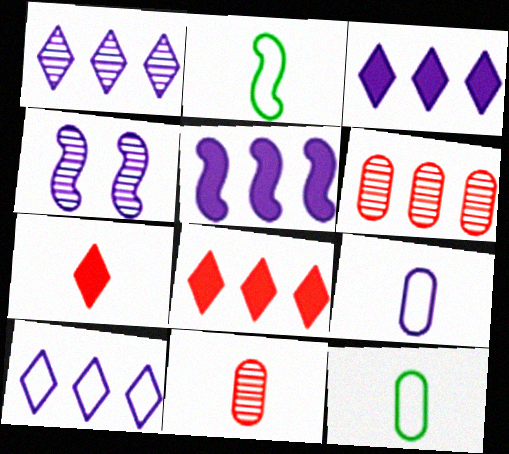[[1, 3, 10], 
[3, 4, 9], 
[4, 8, 12]]